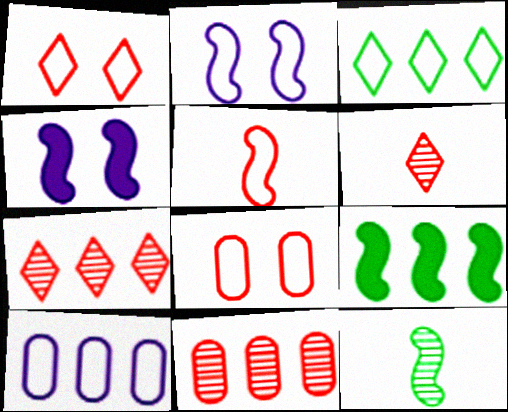[[7, 9, 10]]